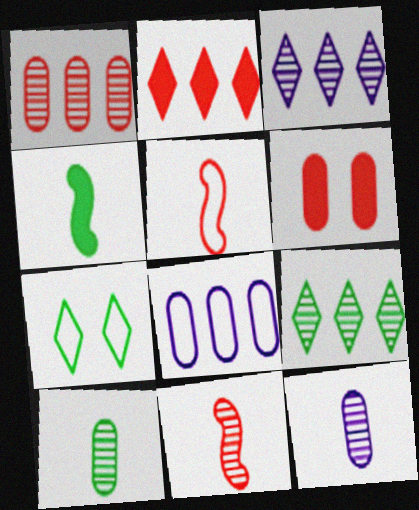[[5, 7, 8], 
[6, 8, 10]]